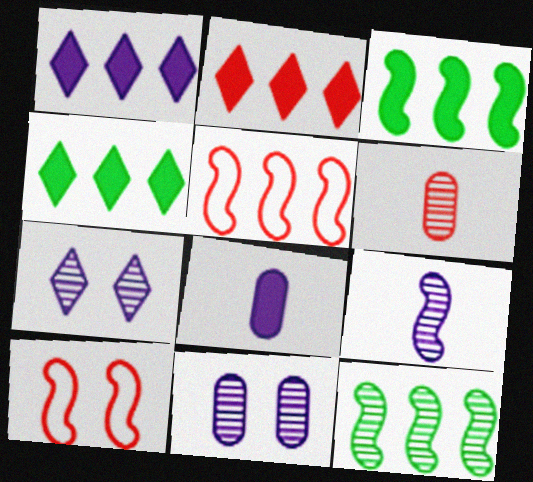[[1, 2, 4], 
[2, 6, 10], 
[3, 9, 10], 
[6, 7, 12]]